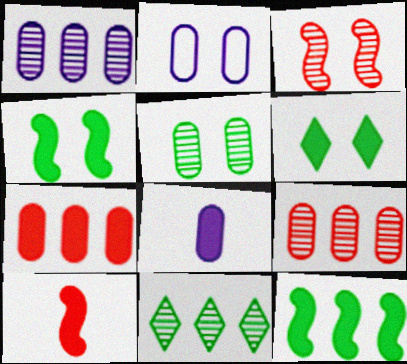[[1, 2, 8], 
[2, 3, 6], 
[2, 10, 11]]